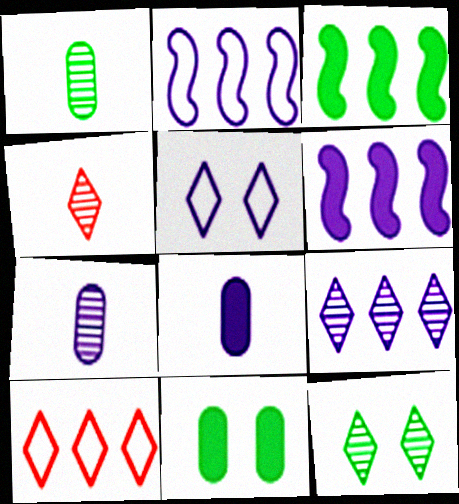[[2, 4, 11], 
[4, 9, 12], 
[5, 6, 7]]